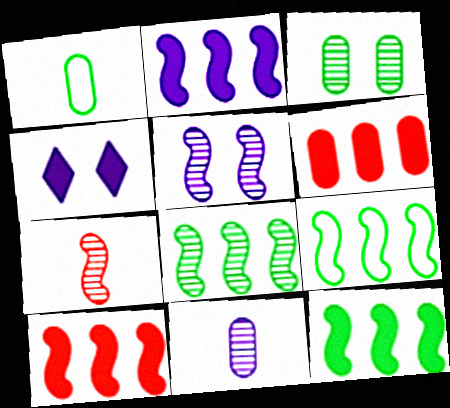[[2, 10, 12], 
[5, 7, 8], 
[8, 9, 12]]